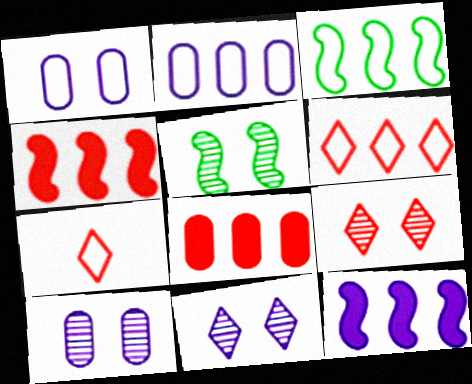[[1, 3, 7], 
[2, 3, 6], 
[5, 9, 10]]